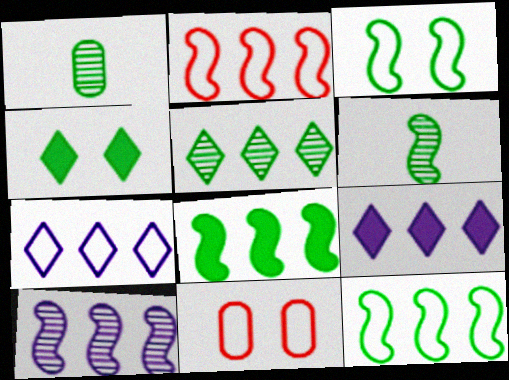[[1, 4, 12], 
[2, 8, 10], 
[3, 6, 8], 
[6, 9, 11]]